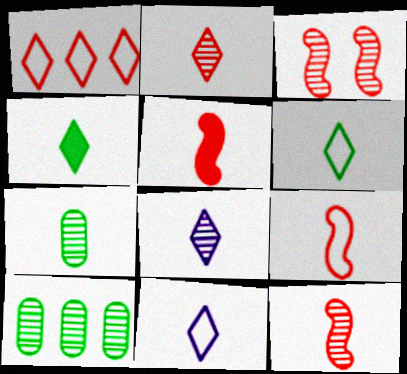[[2, 4, 11], 
[3, 8, 10], 
[5, 7, 11], 
[5, 9, 12], 
[7, 8, 12]]